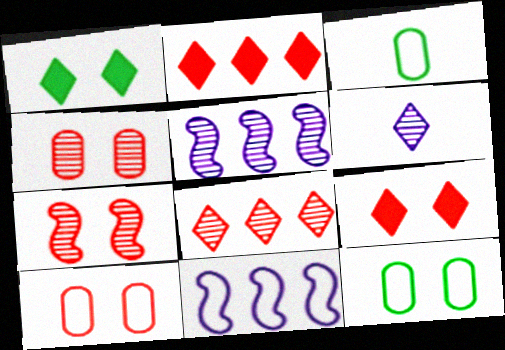[[3, 5, 9], 
[7, 9, 10]]